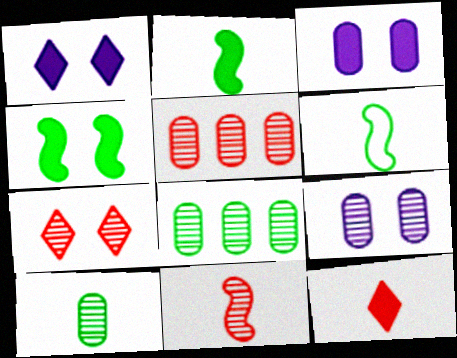[[1, 5, 6], 
[5, 7, 11], 
[5, 9, 10]]